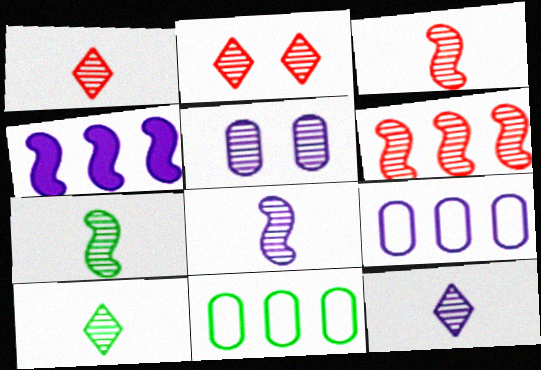[[1, 10, 12], 
[3, 7, 8], 
[5, 6, 10]]